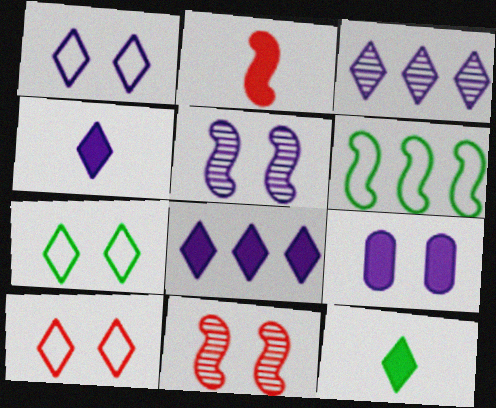[[1, 3, 4], 
[1, 5, 9], 
[1, 7, 10], 
[2, 5, 6], 
[3, 10, 12], 
[7, 9, 11]]